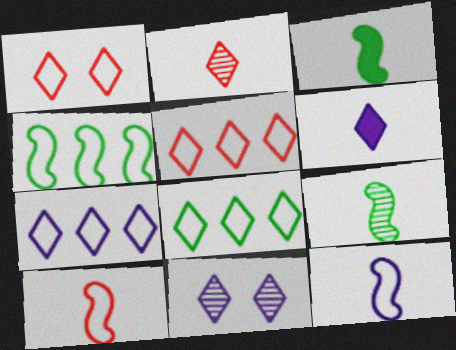[[5, 7, 8], 
[6, 7, 11]]